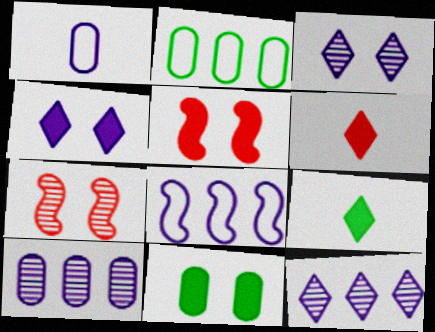[[4, 5, 11]]